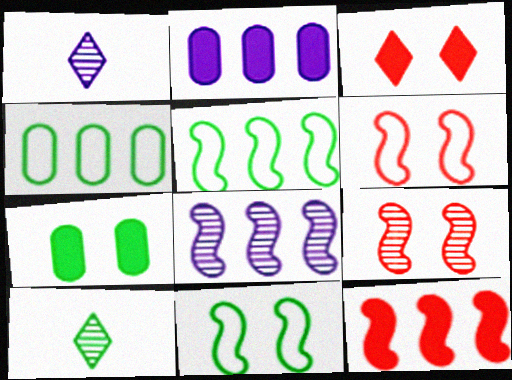[[2, 6, 10], 
[5, 7, 10], 
[5, 8, 12]]